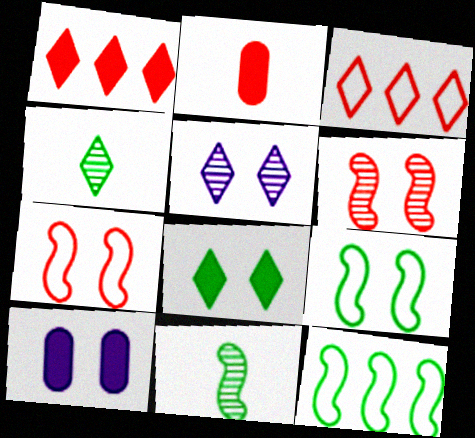[[2, 3, 6], 
[2, 5, 12], 
[3, 10, 11]]